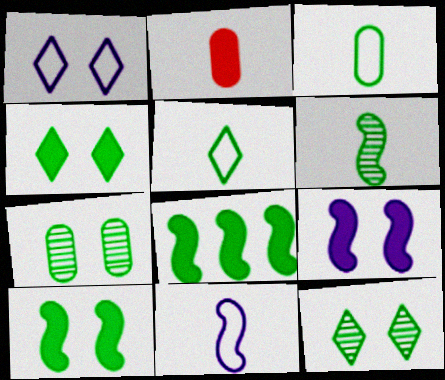[[3, 8, 12], 
[5, 7, 8]]